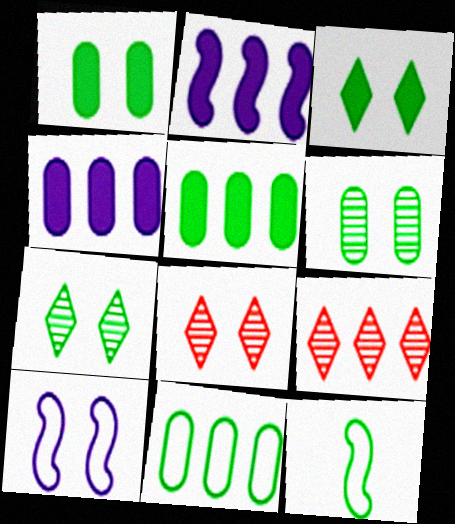[[1, 8, 10], 
[2, 9, 11], 
[4, 8, 12], 
[5, 7, 12]]